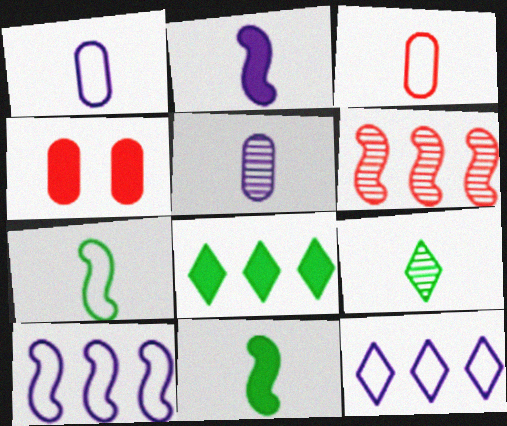[[2, 3, 9], 
[2, 4, 8], 
[4, 9, 10]]